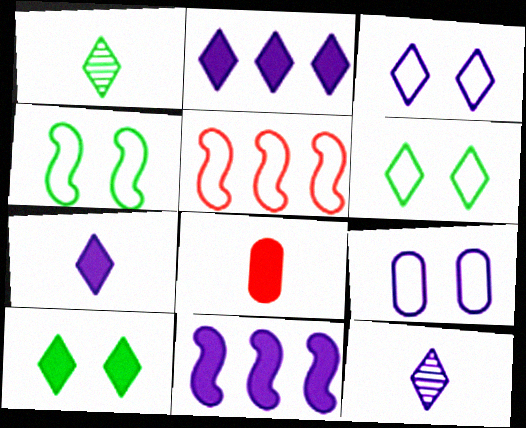[[2, 3, 12], 
[8, 10, 11], 
[9, 11, 12]]